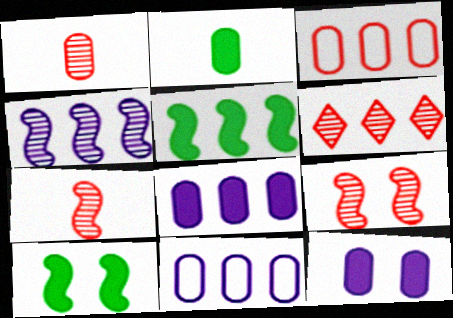[[1, 6, 9], 
[5, 6, 11]]